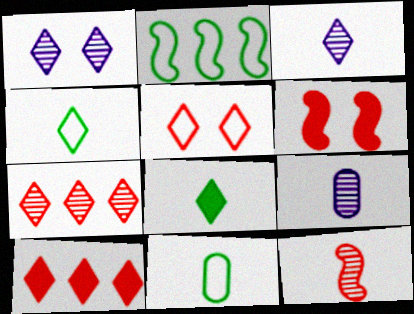[[1, 4, 10]]